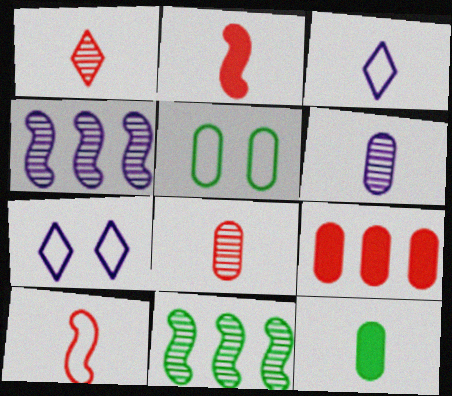[[5, 6, 9]]